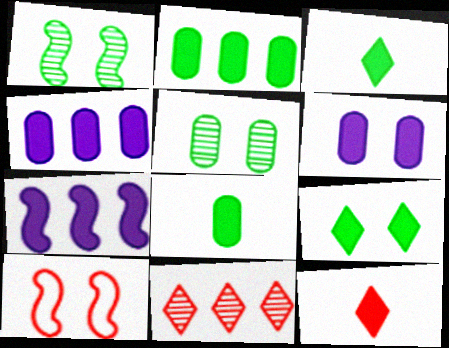[]